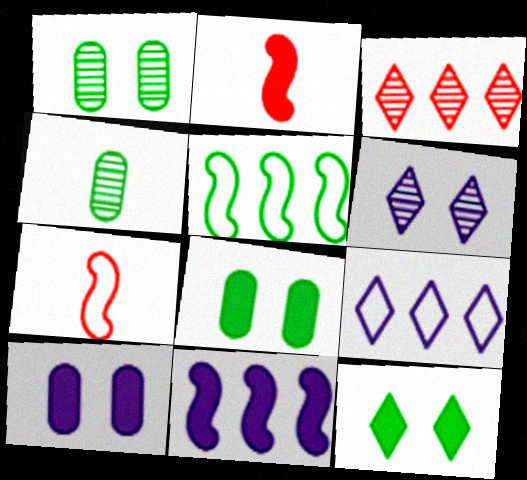[[1, 2, 9], 
[4, 5, 12]]